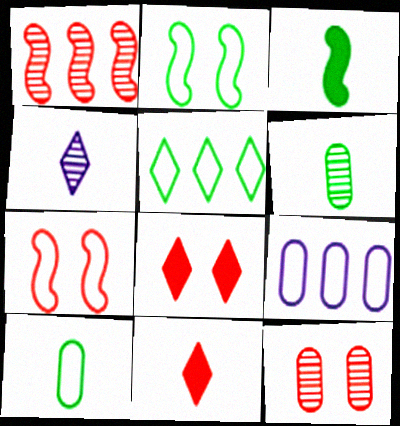[[2, 5, 10], 
[4, 5, 8], 
[7, 8, 12]]